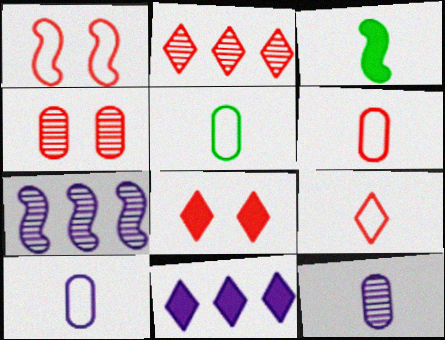[[1, 3, 7], 
[1, 4, 8], 
[2, 8, 9], 
[3, 9, 12], 
[5, 6, 10], 
[5, 7, 8]]